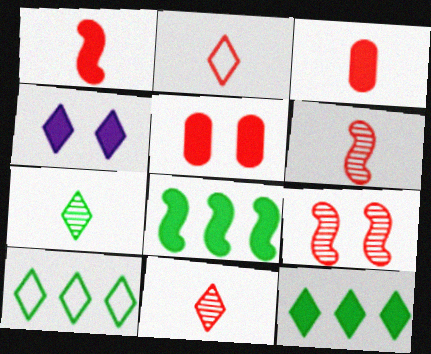[[2, 3, 6], 
[3, 4, 8], 
[4, 10, 11]]